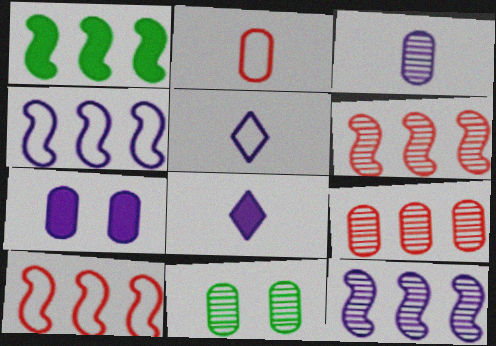[[1, 4, 6], 
[1, 10, 12], 
[3, 9, 11], 
[5, 7, 12], 
[8, 10, 11]]